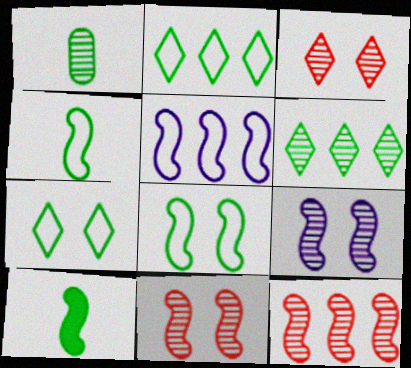[[5, 10, 11]]